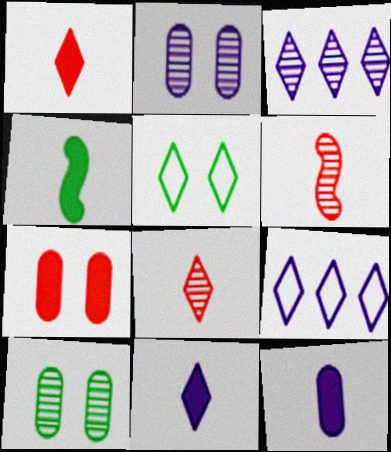[[1, 3, 5], 
[1, 4, 12], 
[3, 6, 10]]